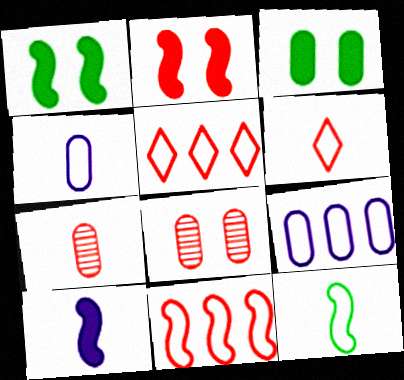[[2, 5, 7], 
[3, 7, 9], 
[4, 6, 12]]